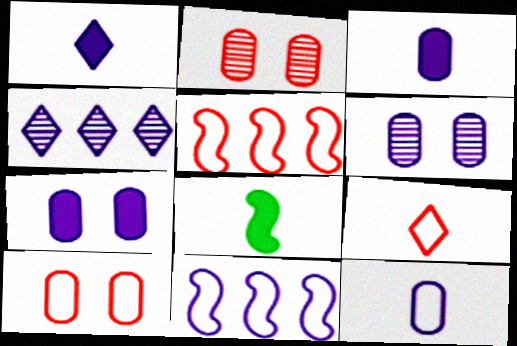[[1, 6, 11], 
[4, 8, 10], 
[5, 9, 10]]